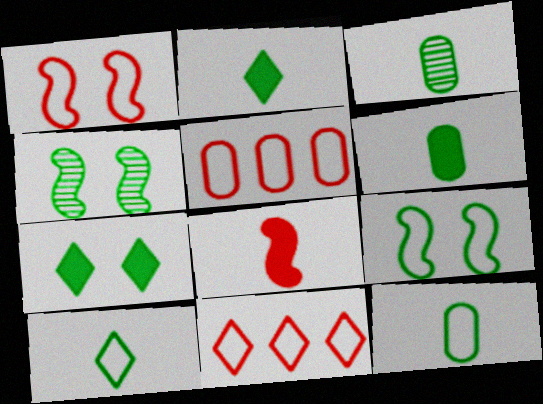[[3, 6, 12]]